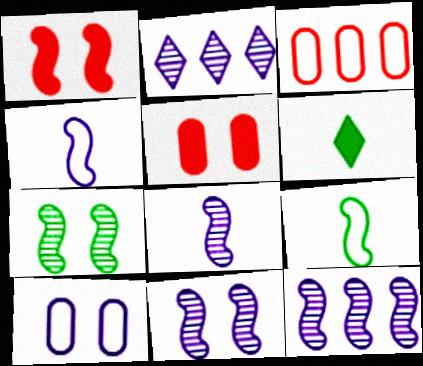[[1, 9, 12], 
[2, 5, 9], 
[3, 6, 11], 
[8, 11, 12]]